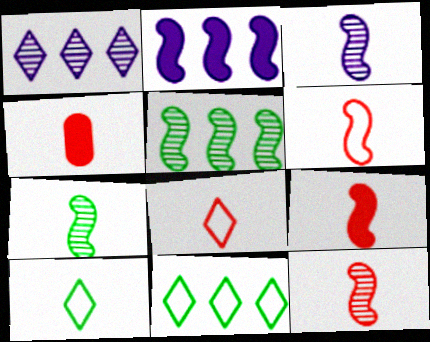[[3, 4, 10], 
[3, 7, 12], 
[4, 8, 12], 
[6, 9, 12]]